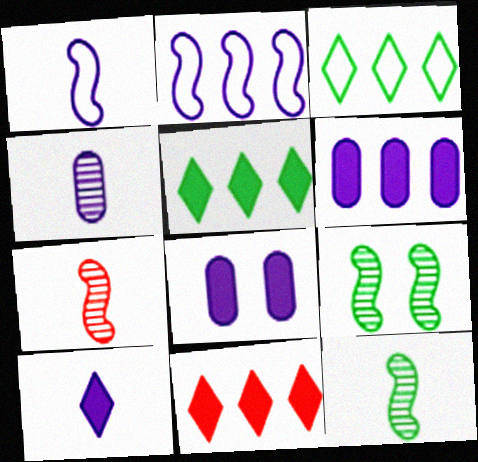[[1, 4, 10], 
[3, 7, 8]]